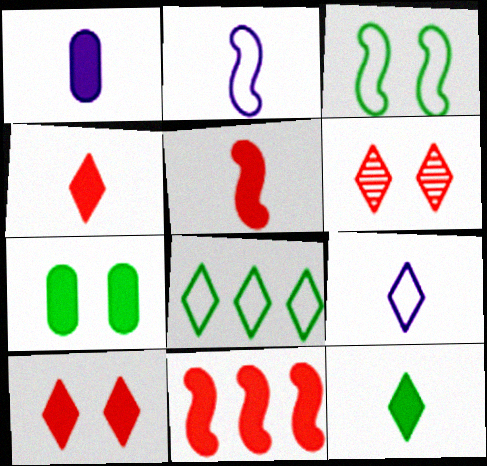[[1, 5, 12]]